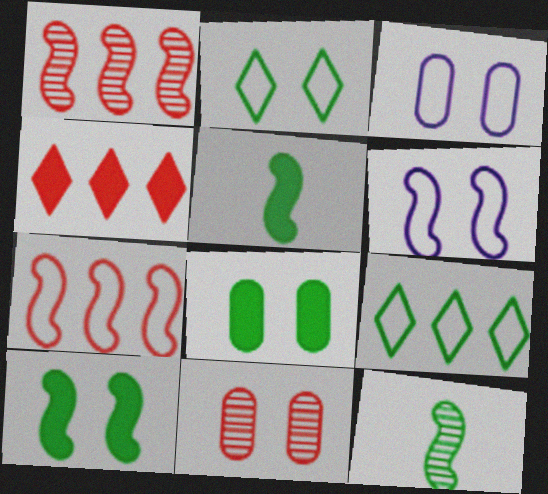[[1, 5, 6], 
[3, 4, 12], 
[3, 8, 11], 
[8, 9, 12]]